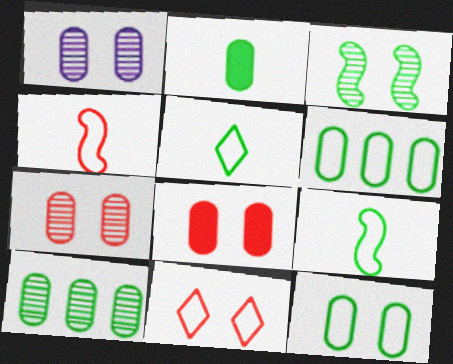[[1, 8, 12], 
[2, 10, 12]]